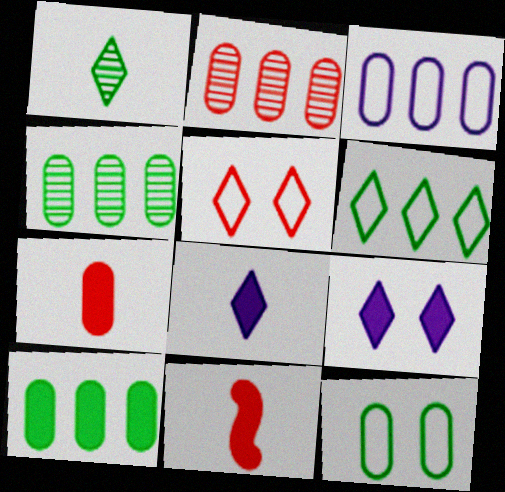[[2, 3, 10], 
[2, 5, 11], 
[9, 10, 11]]